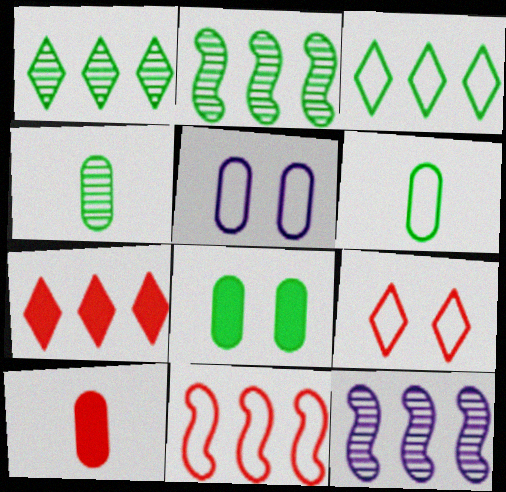[]